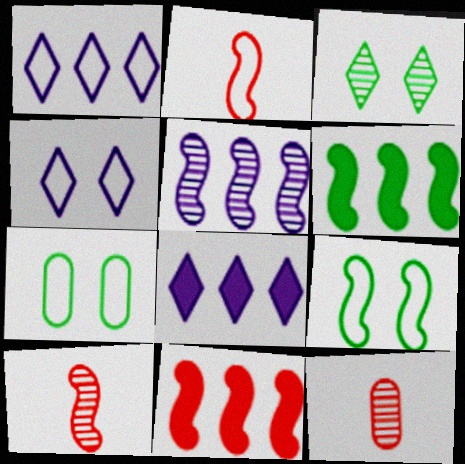[[1, 2, 7], 
[3, 5, 12], 
[4, 6, 12], 
[7, 8, 10], 
[8, 9, 12]]